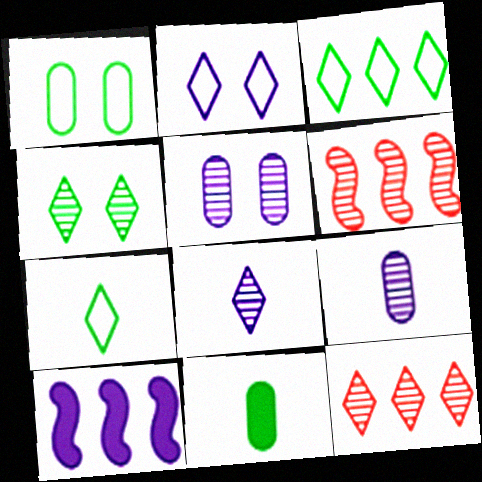[[2, 6, 11], 
[2, 9, 10], 
[4, 6, 9], 
[4, 8, 12]]